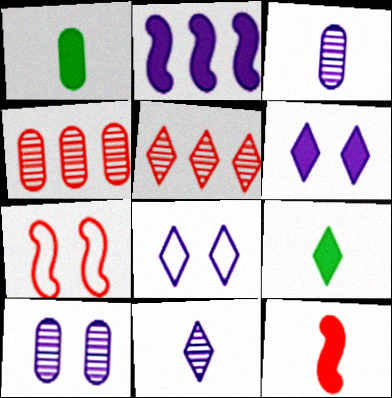[[2, 3, 8], 
[5, 8, 9]]